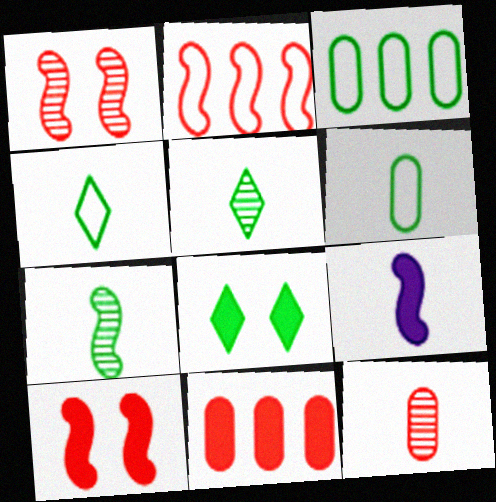[[3, 7, 8], 
[4, 9, 12], 
[8, 9, 11]]